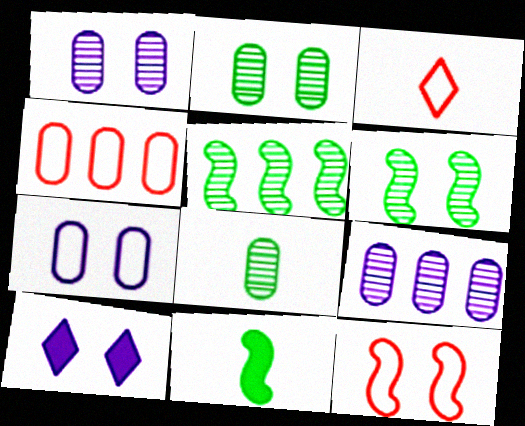[[2, 10, 12], 
[3, 4, 12]]